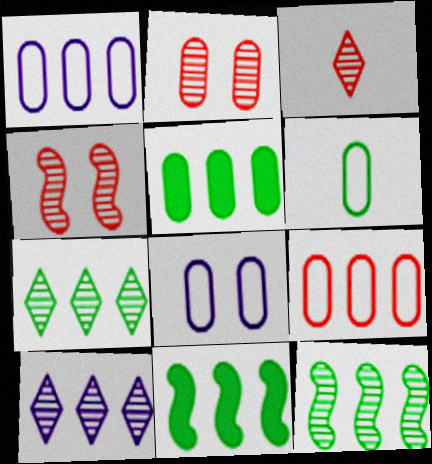[[3, 8, 11], 
[6, 8, 9], 
[9, 10, 11]]